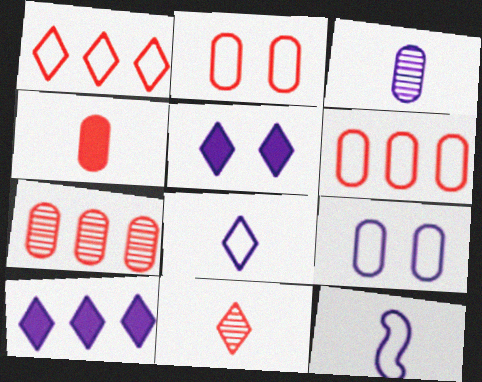[[2, 4, 7]]